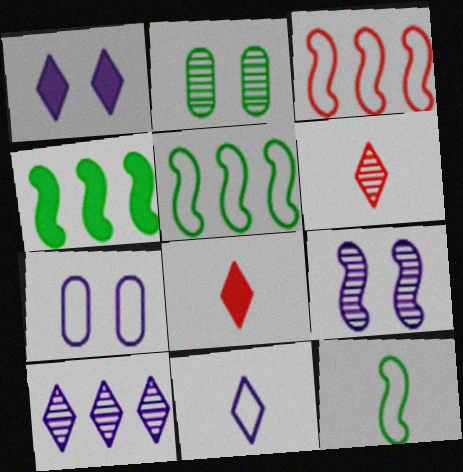[[1, 7, 9], 
[1, 10, 11], 
[4, 6, 7]]